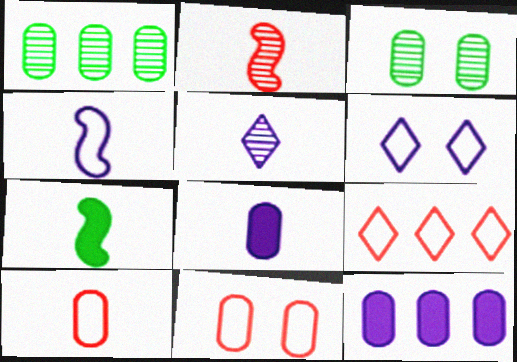[[1, 8, 11], 
[2, 4, 7], 
[3, 10, 12], 
[4, 5, 8], 
[5, 7, 10]]